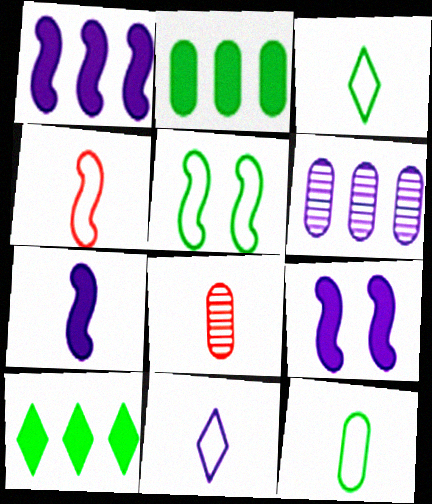[[1, 7, 9], 
[3, 7, 8], 
[4, 11, 12], 
[6, 9, 11]]